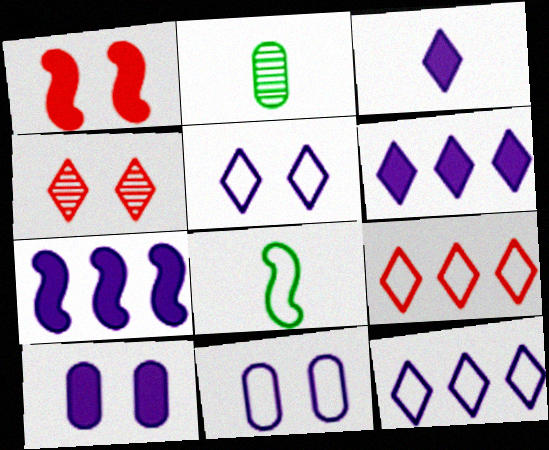[[1, 2, 12], 
[3, 7, 10], 
[8, 9, 11]]